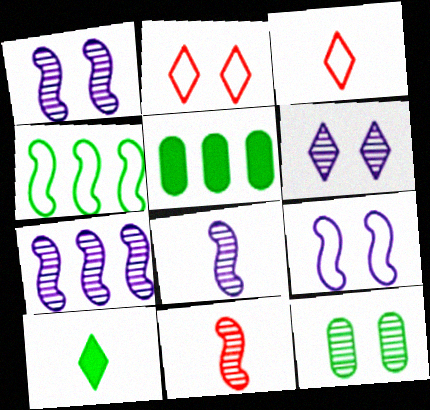[[1, 3, 5], 
[1, 7, 8], 
[2, 5, 8], 
[4, 10, 12]]